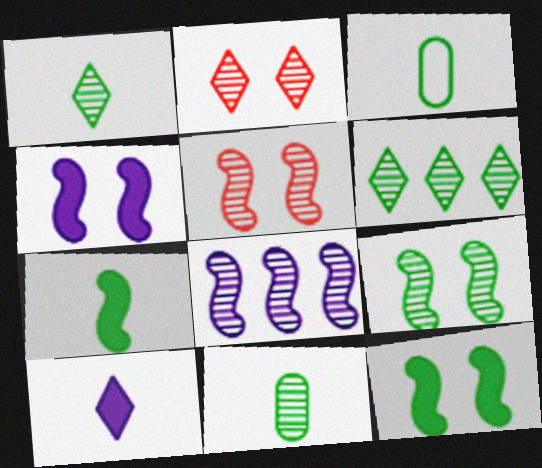[[1, 3, 7], 
[2, 8, 11], 
[3, 6, 12], 
[6, 9, 11]]